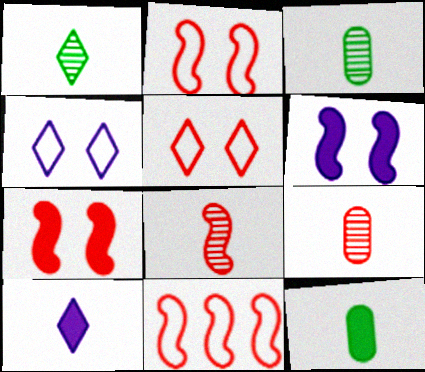[[7, 8, 11]]